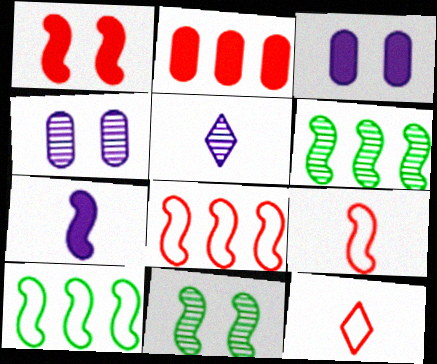[[3, 6, 12], 
[7, 8, 11]]